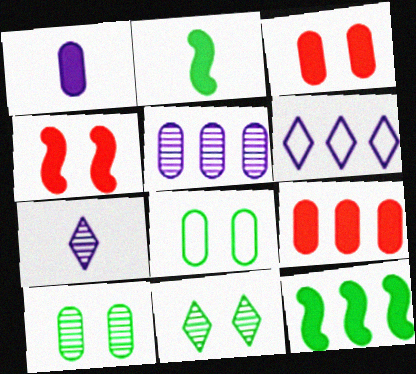[]